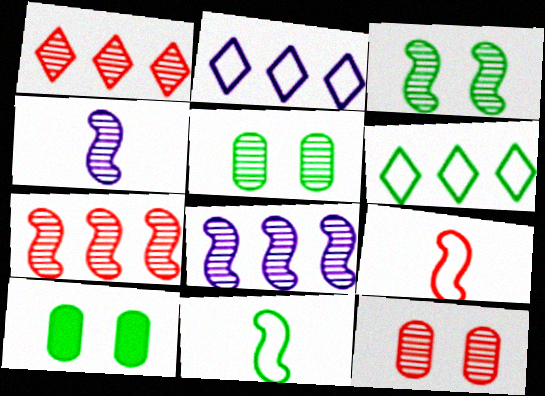[[1, 4, 5], 
[3, 4, 7]]